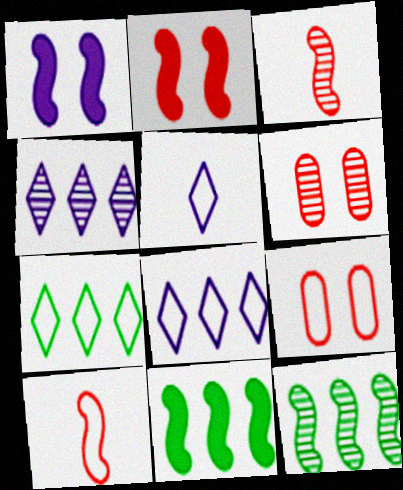[[1, 10, 12], 
[5, 6, 11]]